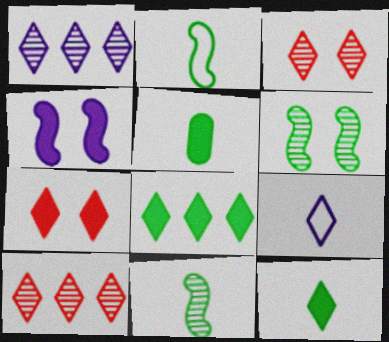[[3, 8, 9]]